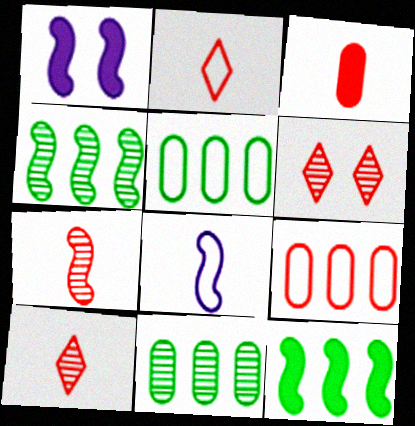[[1, 2, 11], 
[1, 5, 10], 
[2, 3, 7]]